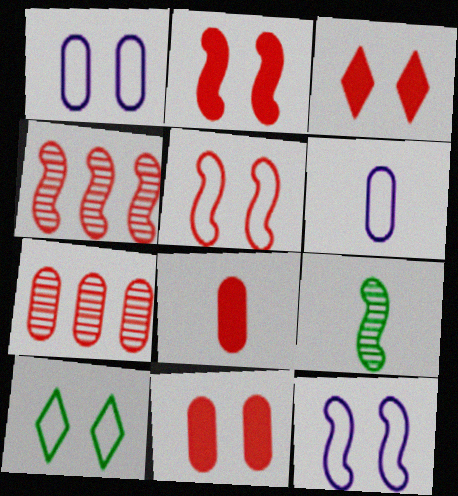[[1, 5, 10], 
[2, 3, 11]]